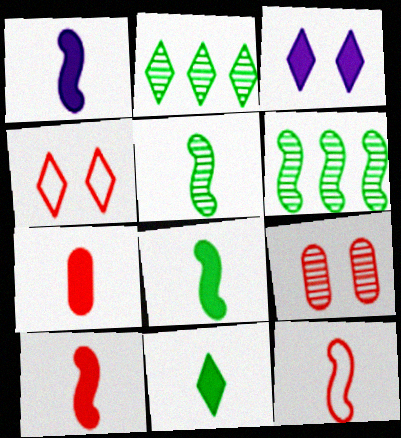[[1, 5, 12], 
[1, 7, 11], 
[1, 8, 10]]